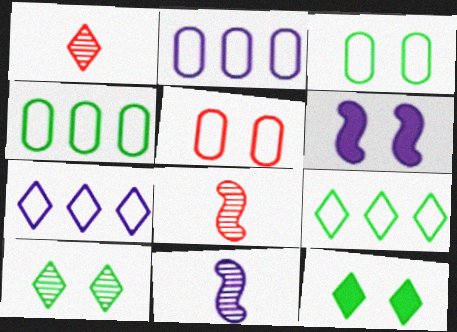[[1, 4, 6], 
[1, 7, 12], 
[2, 8, 12], 
[5, 6, 10]]